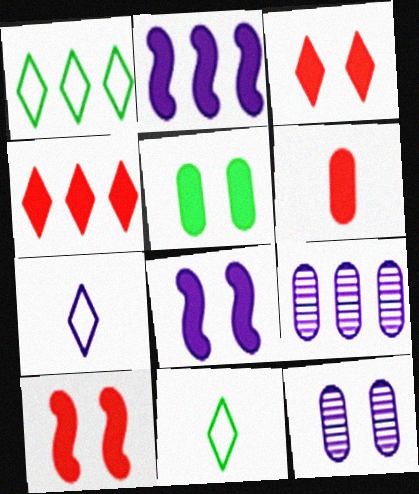[[2, 7, 12], 
[3, 5, 8], 
[4, 6, 10], 
[7, 8, 9], 
[9, 10, 11]]